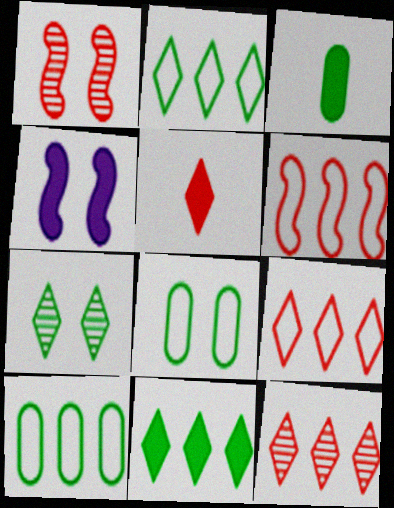[]